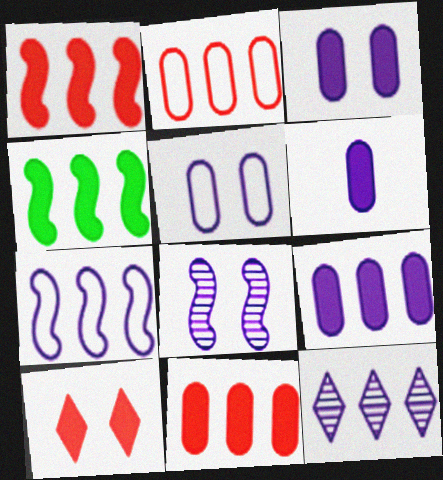[[2, 4, 12], 
[3, 6, 9], 
[4, 6, 10], 
[7, 9, 12]]